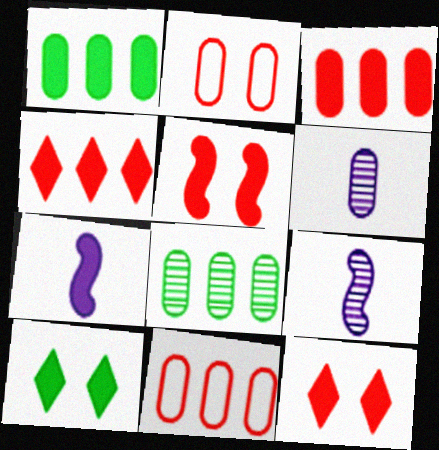[[1, 2, 6], 
[1, 7, 12], 
[3, 7, 10], 
[9, 10, 11]]